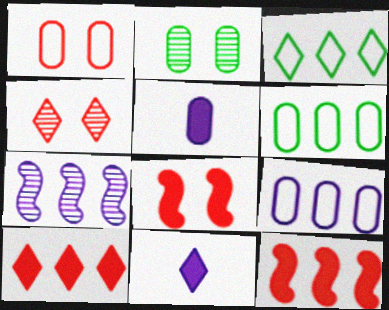[[1, 4, 8], 
[3, 4, 11], 
[6, 7, 10]]